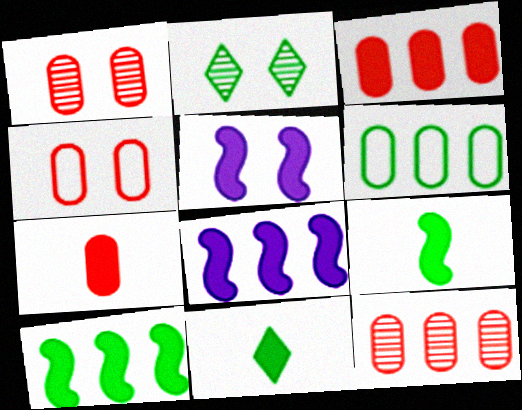[[2, 4, 5], 
[2, 6, 9], 
[3, 5, 11], 
[4, 7, 12]]